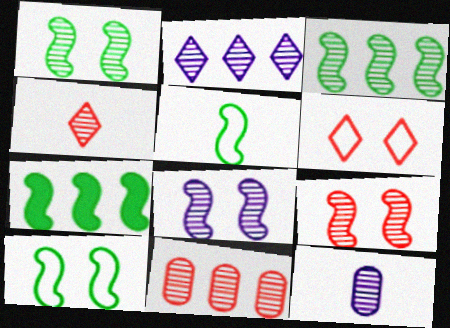[[1, 5, 7], 
[1, 8, 9], 
[2, 3, 11], 
[2, 8, 12], 
[4, 9, 11], 
[6, 7, 12]]